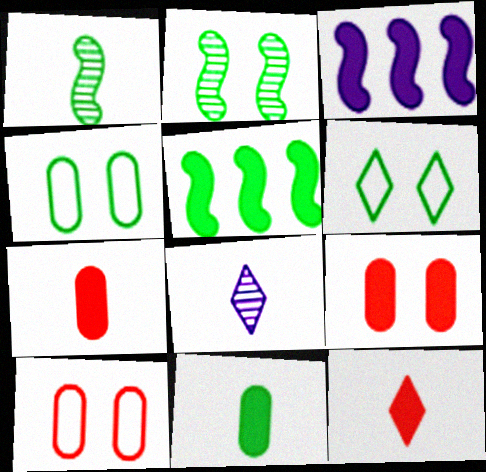[[5, 8, 10]]